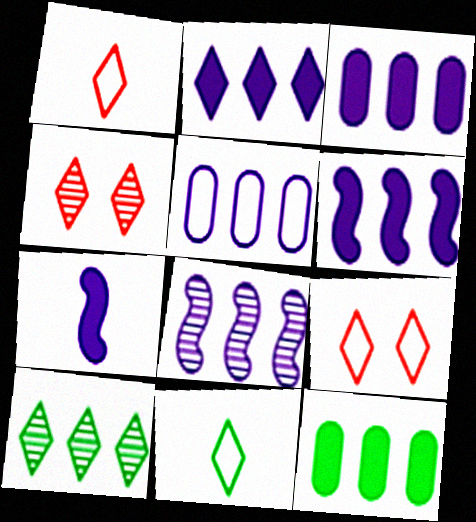[[2, 3, 6], 
[2, 4, 11], 
[2, 5, 8]]